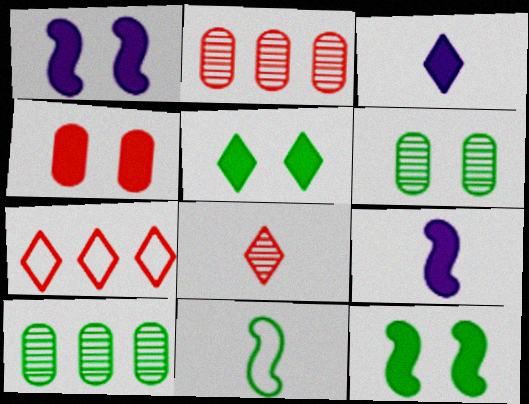[[1, 4, 5], 
[5, 10, 11], 
[6, 7, 9]]